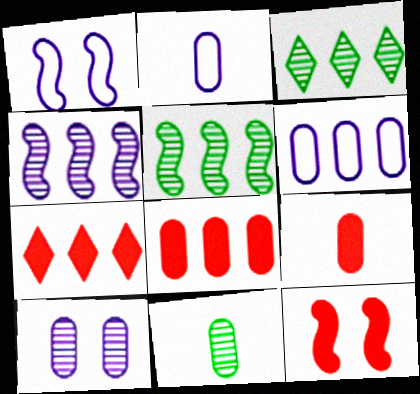[[1, 3, 9], 
[1, 7, 11], 
[2, 3, 12], 
[2, 9, 11], 
[5, 6, 7], 
[7, 9, 12]]